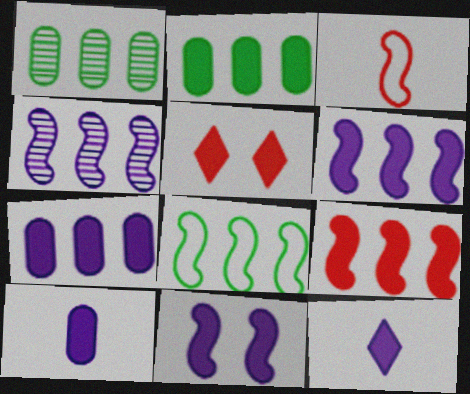[[4, 8, 9], 
[7, 11, 12]]